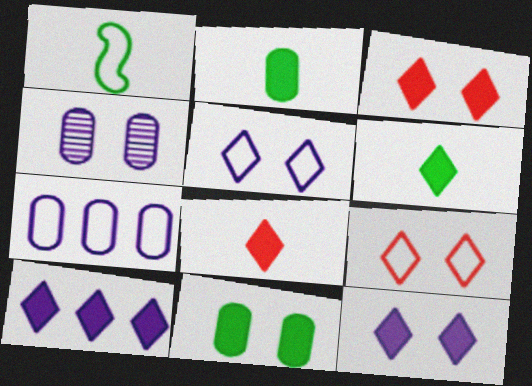[[1, 7, 9], 
[3, 6, 10]]